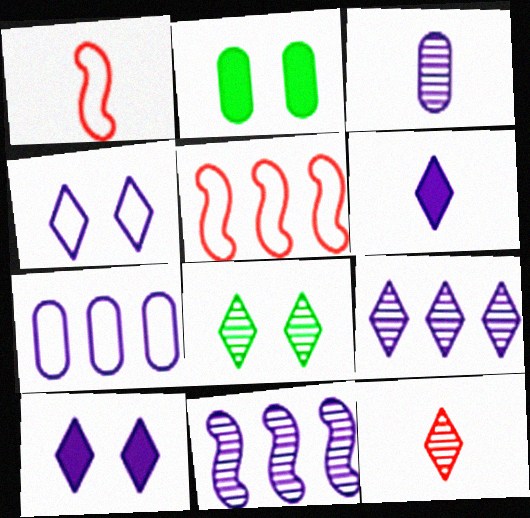[[1, 2, 9], 
[4, 6, 9], 
[8, 9, 12]]